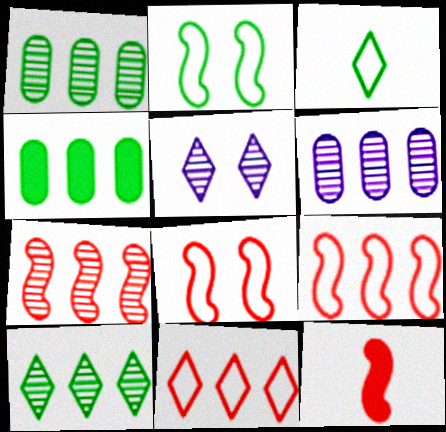[[6, 7, 10], 
[7, 8, 12]]